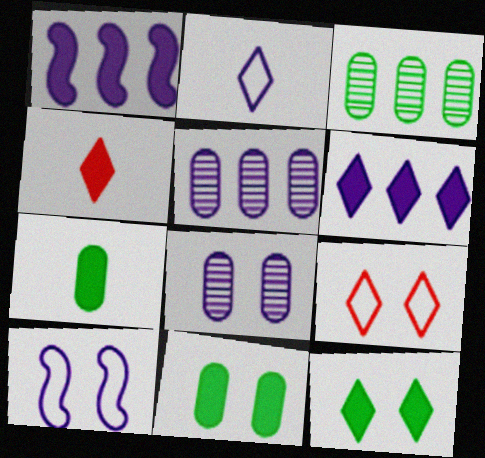[[1, 2, 8], 
[1, 4, 11], 
[3, 4, 10], 
[4, 6, 12]]